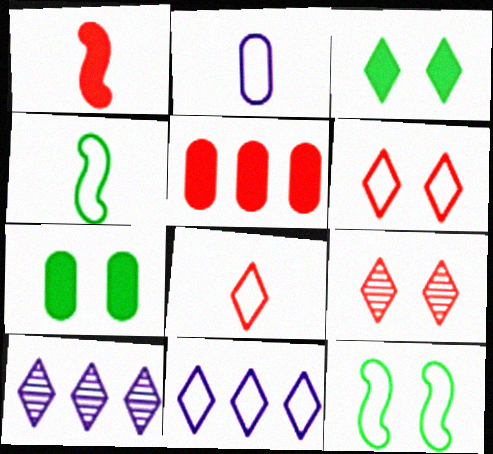[[2, 4, 8], 
[3, 8, 10]]